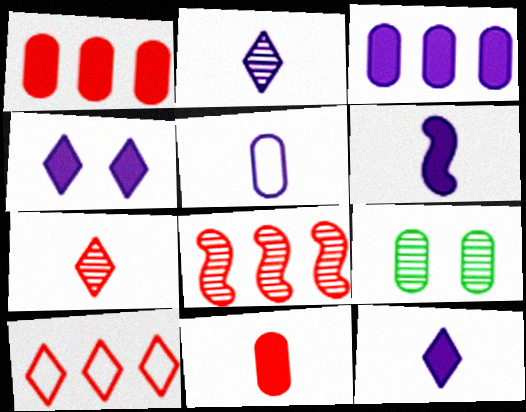[[1, 5, 9], 
[1, 8, 10], 
[2, 5, 6], 
[2, 8, 9], 
[3, 4, 6], 
[6, 9, 10]]